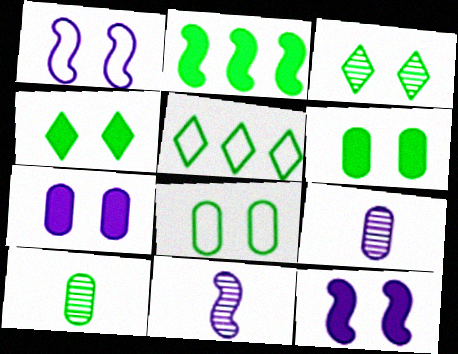[]